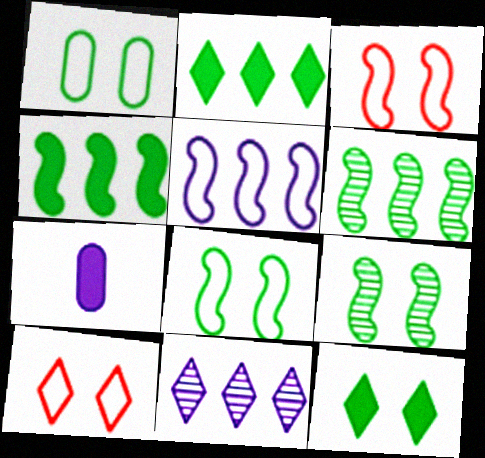[[1, 9, 12], 
[6, 7, 10]]